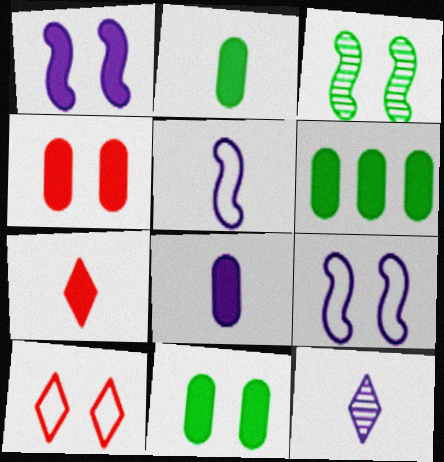[[1, 6, 7], 
[2, 6, 11], 
[4, 6, 8], 
[5, 8, 12]]